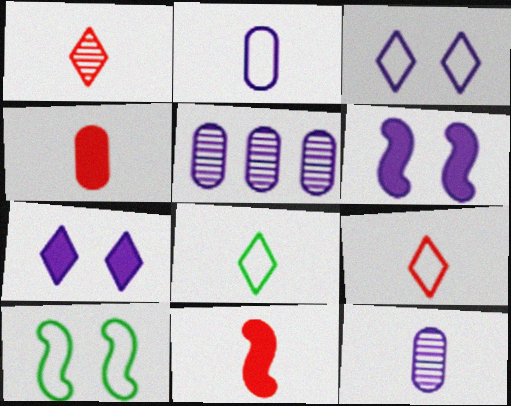[[8, 11, 12]]